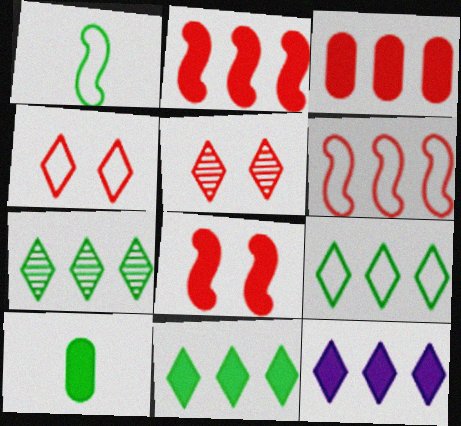[[7, 9, 11], 
[8, 10, 12]]